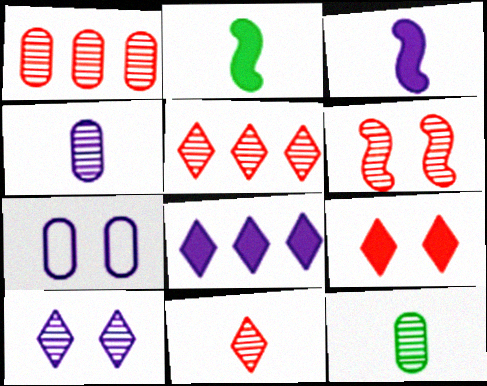[[1, 6, 11], 
[2, 5, 7]]